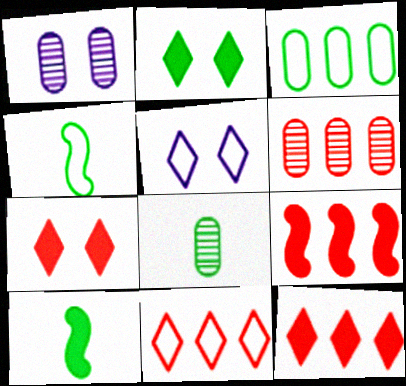[[1, 4, 12], 
[1, 6, 8], 
[1, 10, 11], 
[5, 6, 10], 
[5, 8, 9], 
[6, 9, 11]]